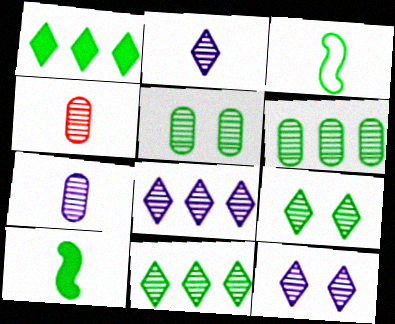[[1, 3, 5], 
[2, 8, 12]]